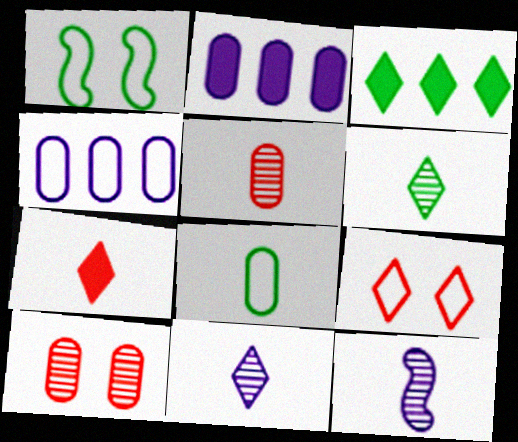[[2, 8, 10], 
[3, 9, 11], 
[5, 6, 12], 
[7, 8, 12]]